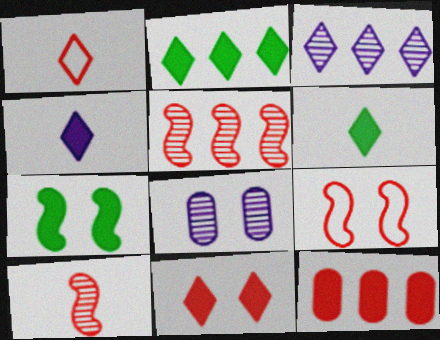[[2, 4, 11], 
[4, 7, 12]]